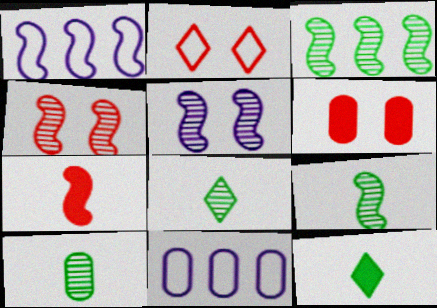[[1, 6, 8], 
[2, 4, 6], 
[4, 11, 12], 
[6, 10, 11], 
[8, 9, 10]]